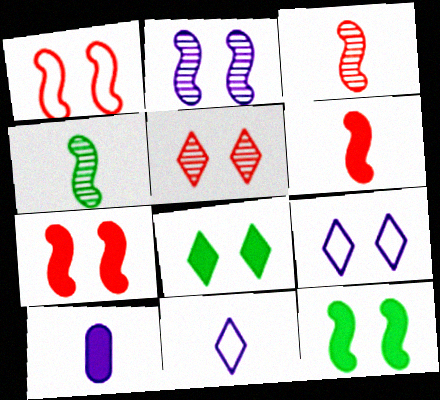[[1, 2, 12], 
[5, 8, 9]]